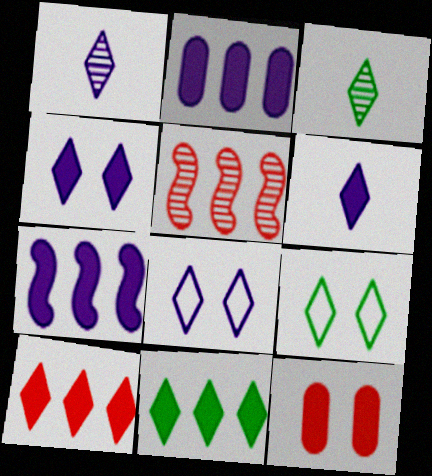[[1, 9, 10], 
[3, 8, 10], 
[3, 9, 11]]